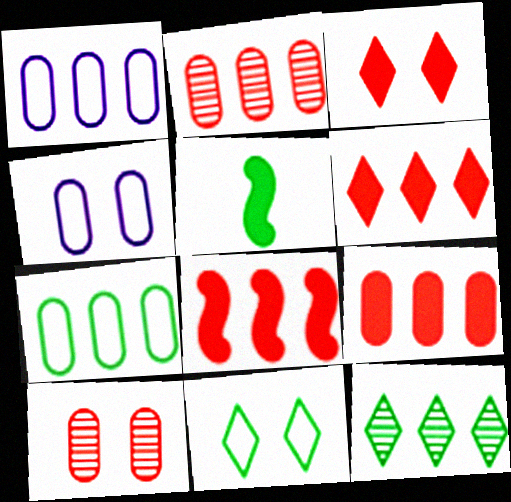[[1, 8, 12], 
[6, 8, 9]]